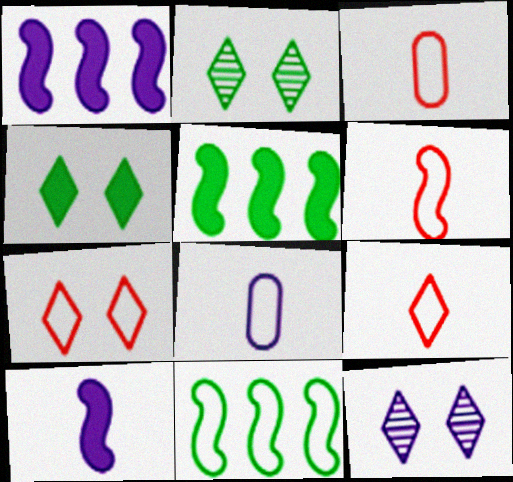[[1, 2, 3], 
[1, 8, 12], 
[3, 5, 12], 
[3, 6, 9], 
[4, 7, 12], 
[7, 8, 11]]